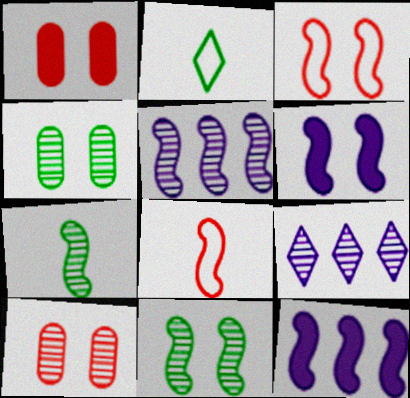[[1, 2, 5], 
[2, 10, 12], 
[3, 6, 11], 
[3, 7, 12], 
[7, 9, 10], 
[8, 11, 12]]